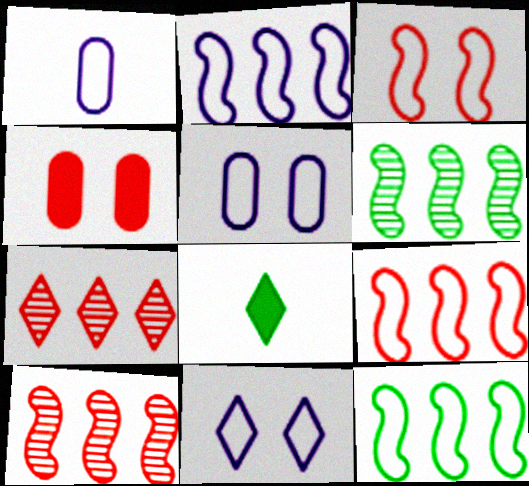[[1, 2, 11], 
[2, 9, 12], 
[5, 8, 10], 
[7, 8, 11]]